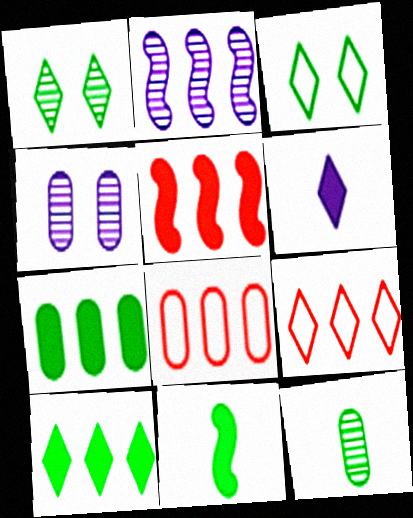[[1, 6, 9], 
[2, 7, 9], 
[2, 8, 10], 
[4, 9, 11]]